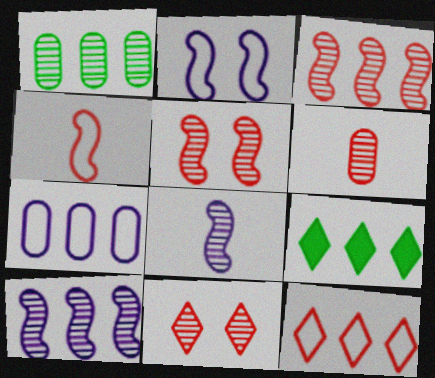[[1, 8, 11], 
[2, 6, 9], 
[3, 6, 11], 
[3, 7, 9]]